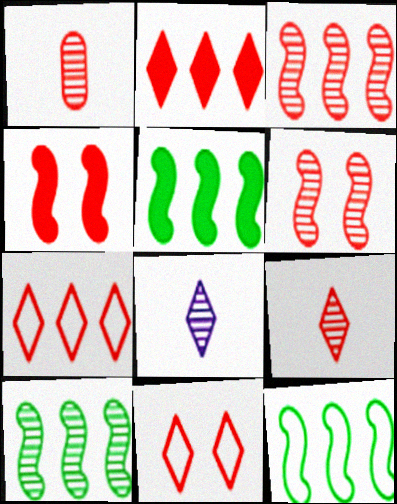[[1, 4, 7], 
[2, 9, 11], 
[5, 10, 12]]